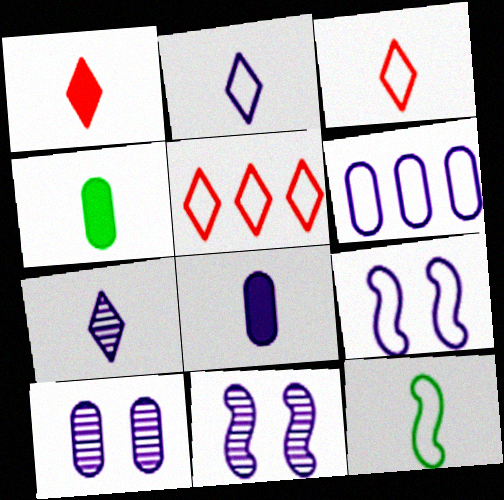[[2, 6, 9], 
[4, 5, 11], 
[6, 8, 10]]